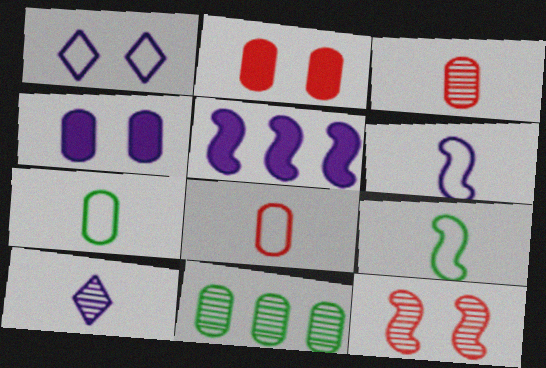[[4, 8, 11], 
[5, 9, 12], 
[10, 11, 12]]